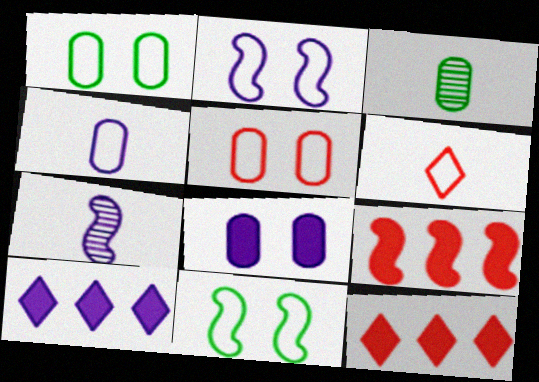[[1, 7, 12], 
[2, 3, 12], 
[7, 9, 11]]